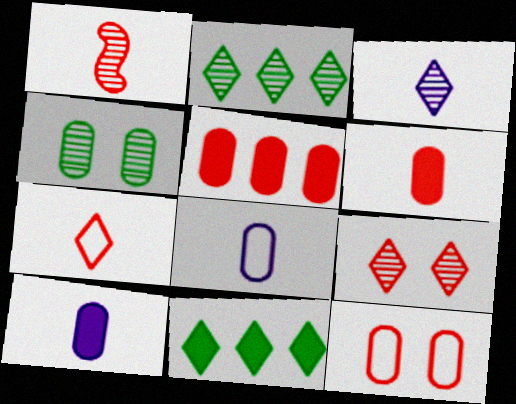[[1, 6, 7], 
[2, 3, 9], 
[4, 5, 8]]